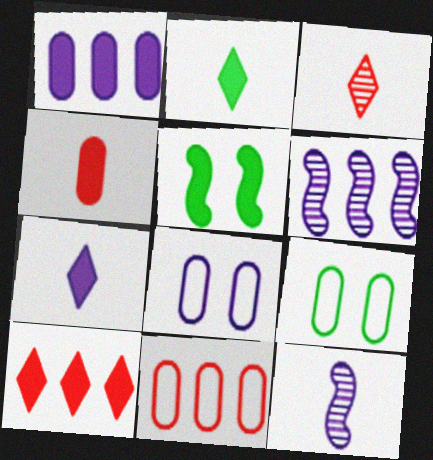[[6, 7, 8], 
[9, 10, 12]]